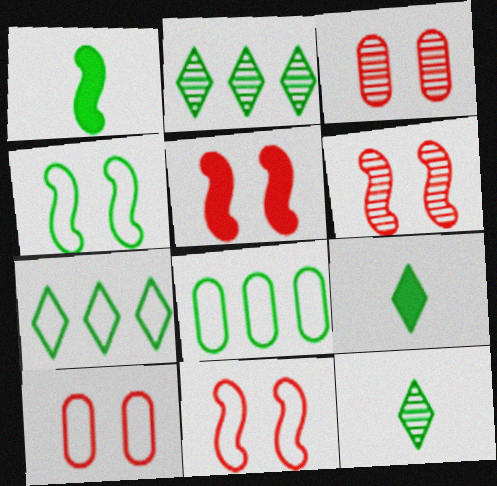[[5, 6, 11]]